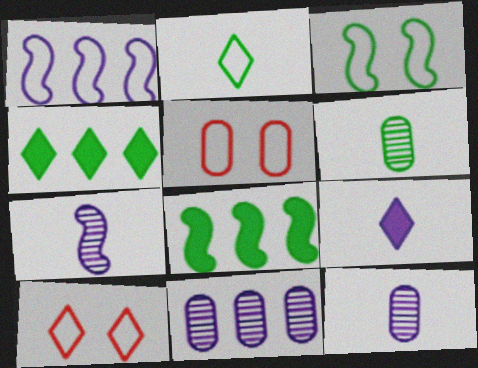[[1, 2, 5], 
[3, 4, 6], 
[4, 5, 7], 
[8, 10, 12]]